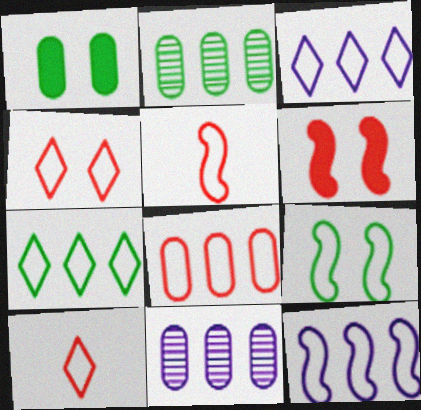[[4, 5, 8], 
[5, 9, 12], 
[7, 8, 12]]